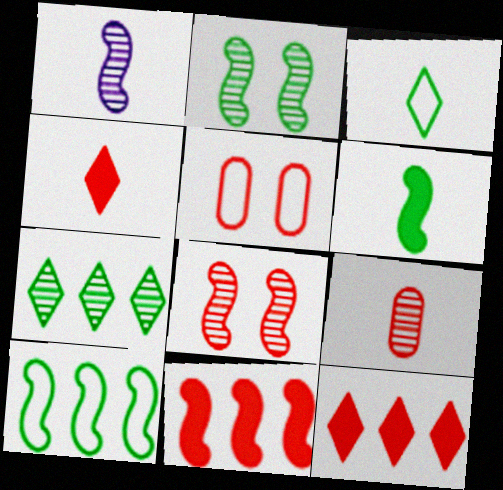[[2, 6, 10]]